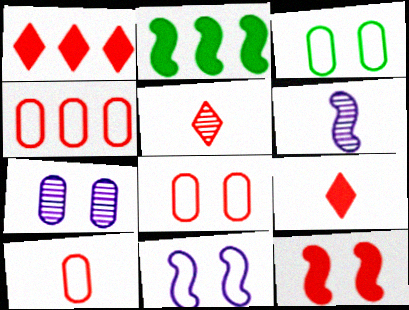[[1, 3, 6], 
[4, 5, 12], 
[4, 8, 10]]